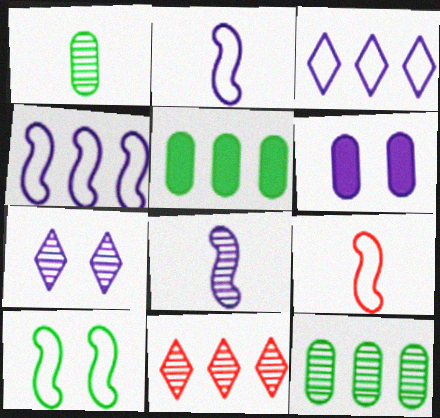[[3, 6, 8], 
[4, 5, 11], 
[4, 9, 10], 
[5, 7, 9]]